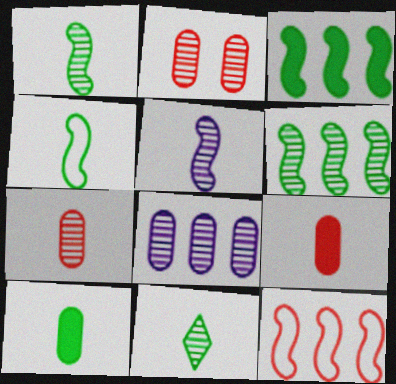[[4, 10, 11], 
[5, 7, 11]]